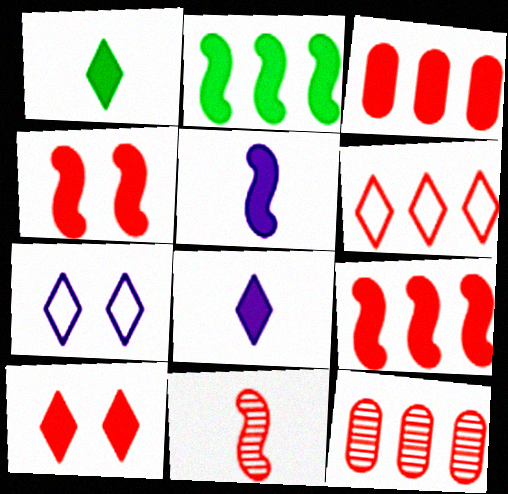[[2, 4, 5], 
[6, 9, 12]]